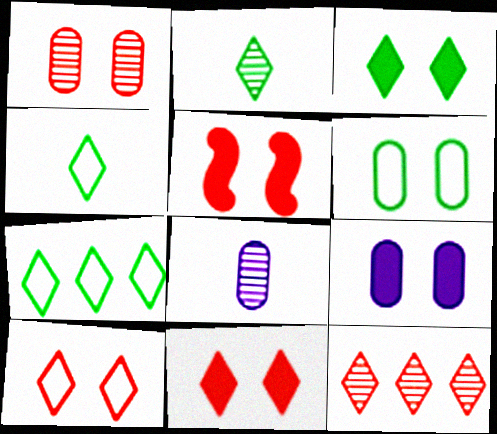[[1, 5, 10], 
[1, 6, 9], 
[2, 3, 7], 
[3, 5, 9], 
[5, 7, 8]]